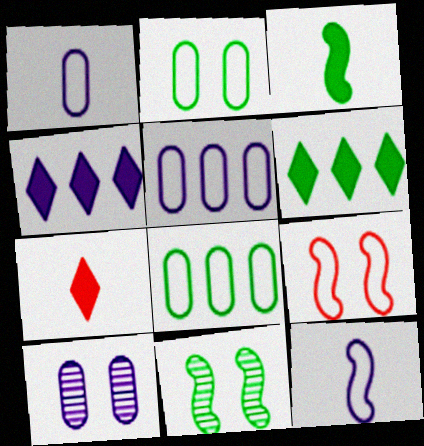[[4, 10, 12], 
[5, 7, 11]]